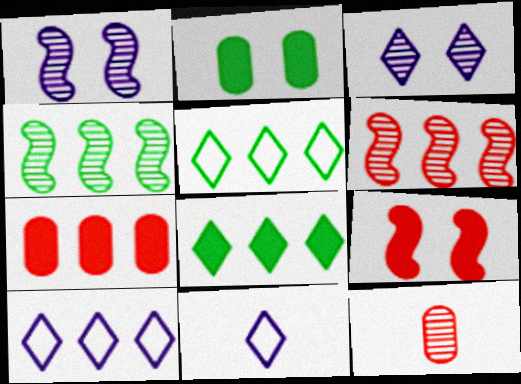[[2, 6, 11], 
[3, 4, 12], 
[4, 7, 10]]